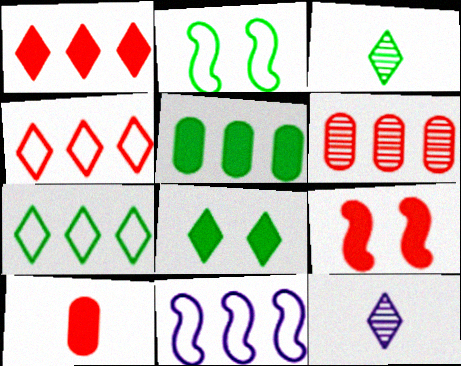[[1, 9, 10], 
[2, 3, 5], 
[3, 7, 8], 
[4, 8, 12]]